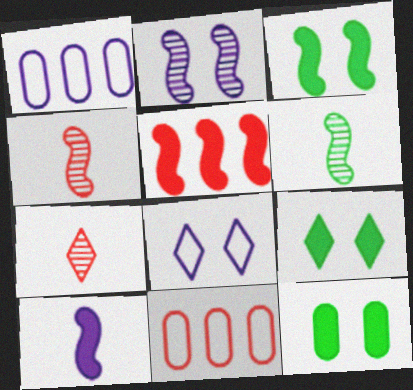[[1, 3, 7], 
[1, 4, 9], 
[3, 5, 10], 
[3, 9, 12]]